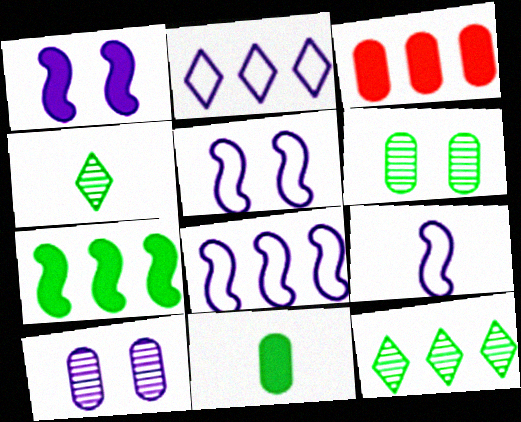[[3, 4, 5], 
[3, 8, 12], 
[5, 8, 9]]